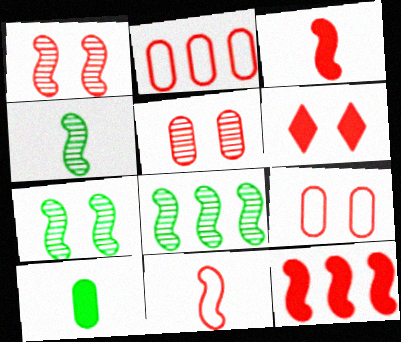[[1, 6, 9], 
[1, 11, 12], 
[4, 7, 8]]